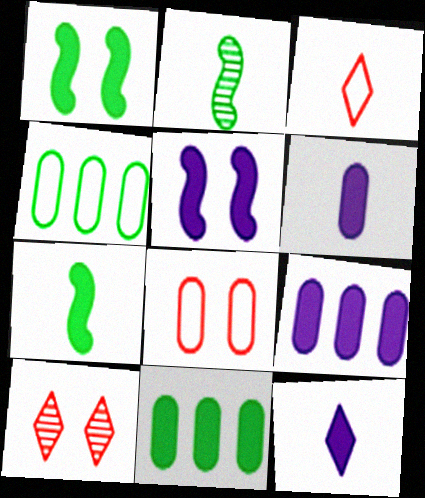[[2, 3, 6], 
[5, 9, 12]]